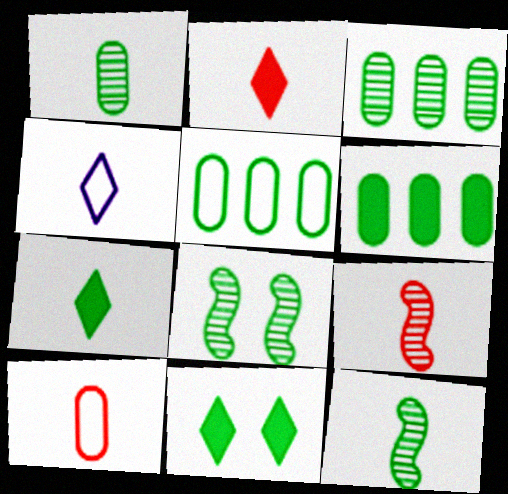[[2, 9, 10], 
[3, 5, 6], 
[5, 7, 8], 
[5, 11, 12]]